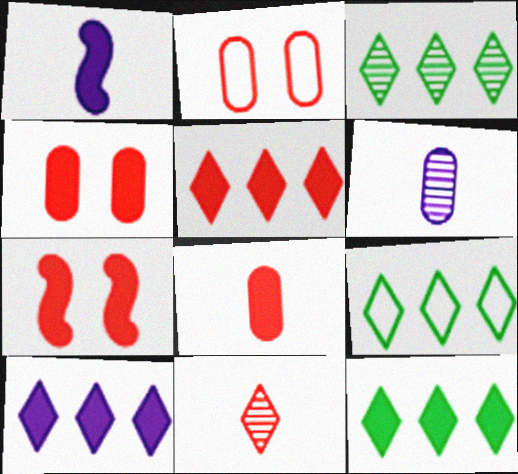[[1, 2, 3], 
[1, 4, 12], 
[3, 9, 12], 
[5, 7, 8], 
[5, 10, 12], 
[6, 7, 9]]